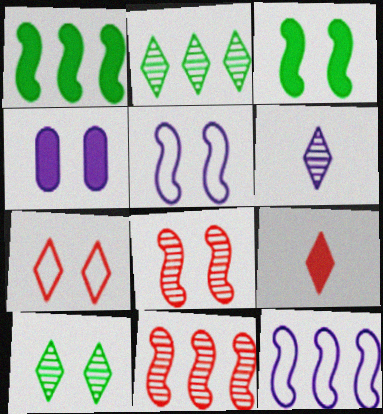[[1, 4, 9], 
[1, 11, 12], 
[3, 5, 8], 
[4, 6, 12]]